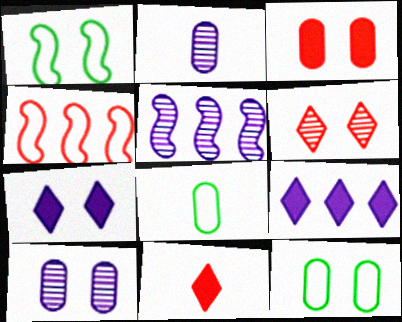[[3, 10, 12], 
[5, 11, 12]]